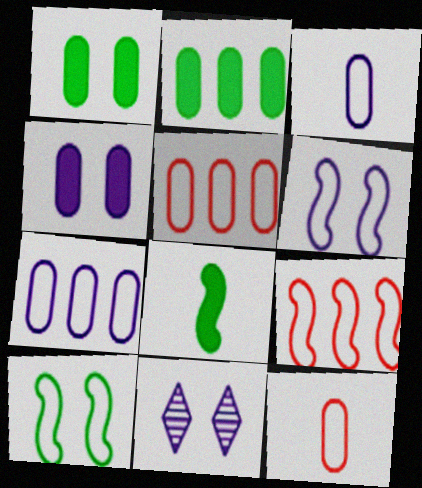[[4, 6, 11], 
[5, 8, 11]]